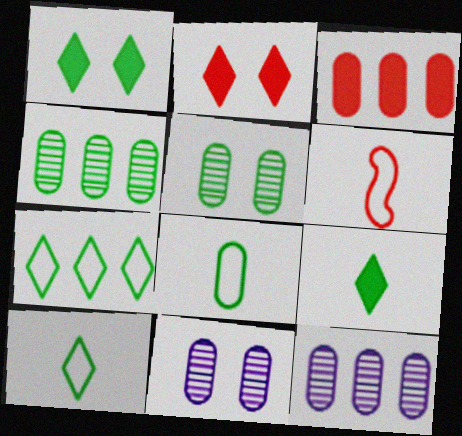[[1, 6, 12], 
[3, 8, 11]]